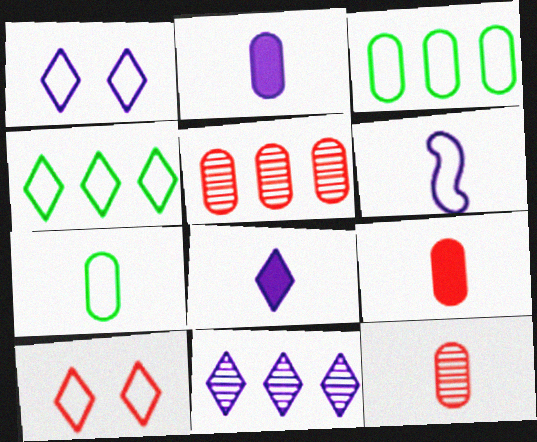[[1, 8, 11], 
[2, 7, 12], 
[3, 6, 10]]